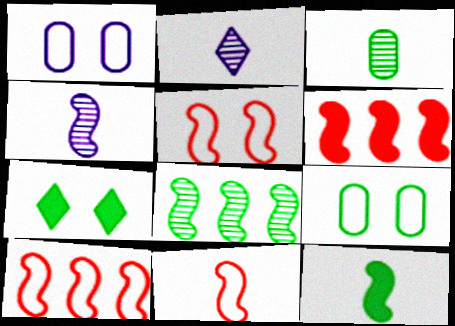[[2, 6, 9], 
[4, 11, 12], 
[5, 10, 11]]